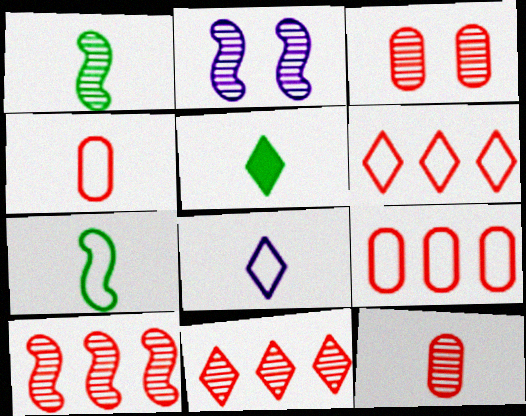[[1, 2, 10], 
[2, 5, 9], 
[4, 7, 8]]